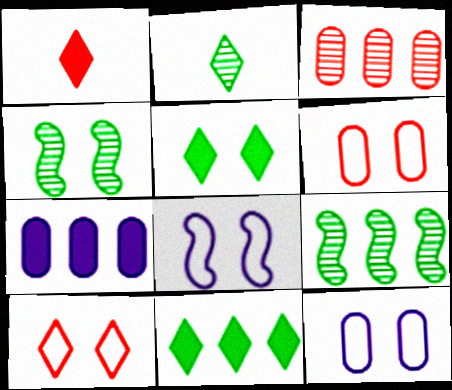[[1, 9, 12]]